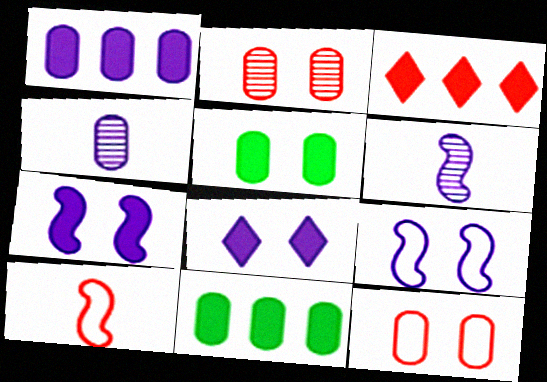[[2, 3, 10], 
[4, 11, 12]]